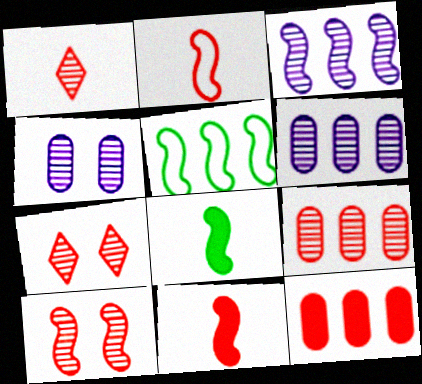[[1, 9, 10], 
[2, 7, 12]]